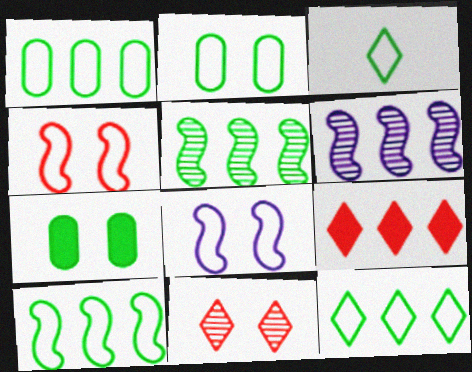[[1, 6, 9], 
[1, 10, 12], 
[2, 3, 10], 
[3, 5, 7], 
[7, 8, 11]]